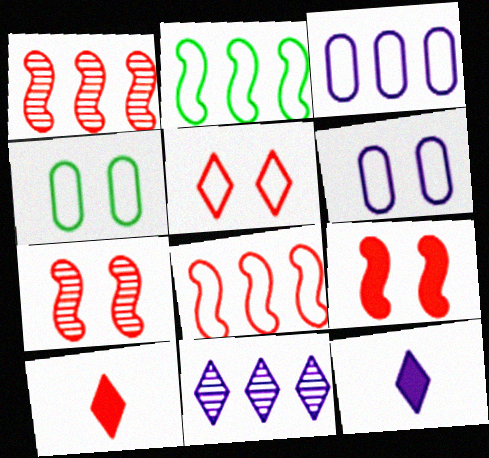[[1, 4, 12]]